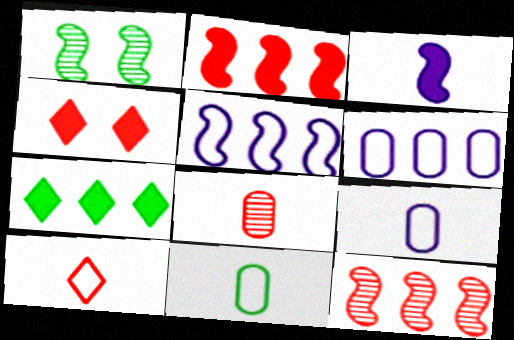[[1, 7, 11], 
[6, 7, 12]]